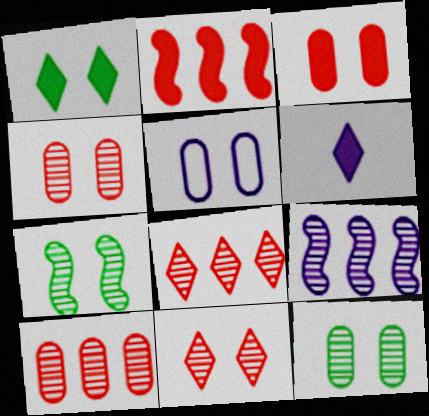[[3, 5, 12], 
[5, 6, 9]]